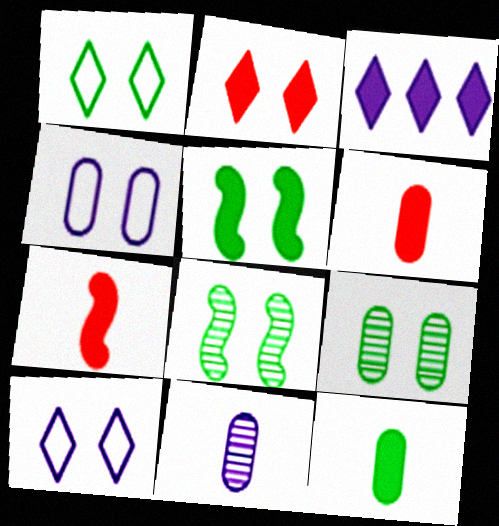[[1, 5, 9], 
[2, 4, 8], 
[3, 5, 6]]